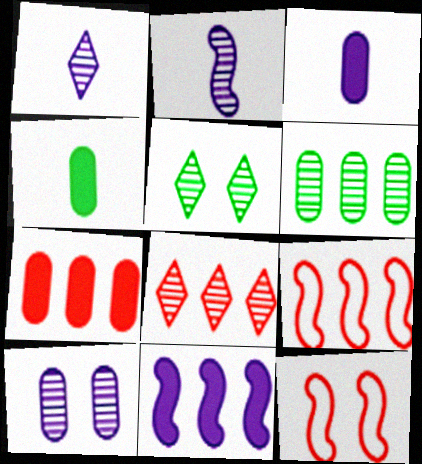[[1, 5, 8], 
[3, 5, 9], 
[7, 8, 9]]